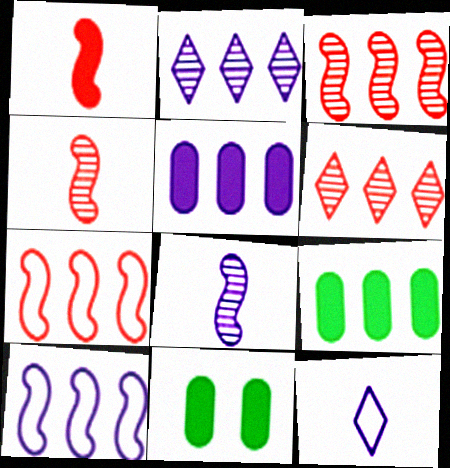[[2, 5, 10], 
[2, 7, 9], 
[3, 11, 12], 
[6, 9, 10]]